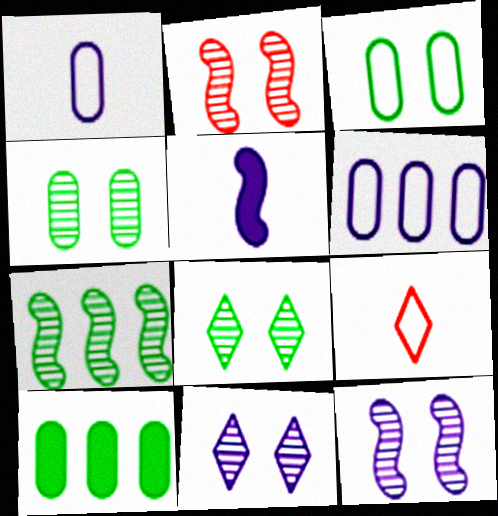[[2, 4, 11], 
[5, 6, 11], 
[9, 10, 12]]